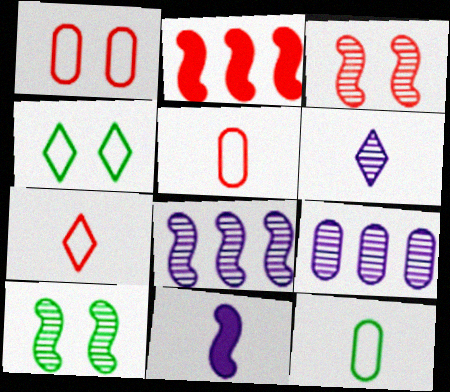[]